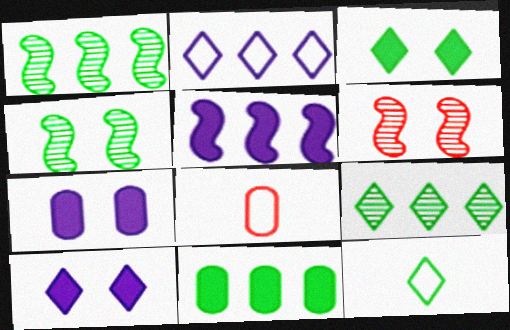[[1, 8, 10], 
[3, 9, 12], 
[4, 11, 12]]